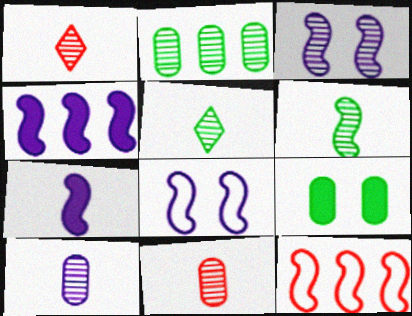[[1, 2, 3], 
[1, 6, 10]]